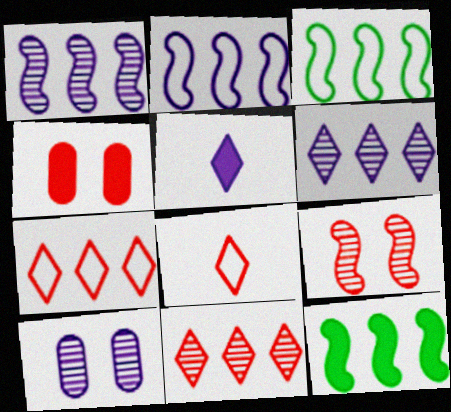[[2, 5, 10], 
[4, 5, 12], 
[8, 10, 12]]